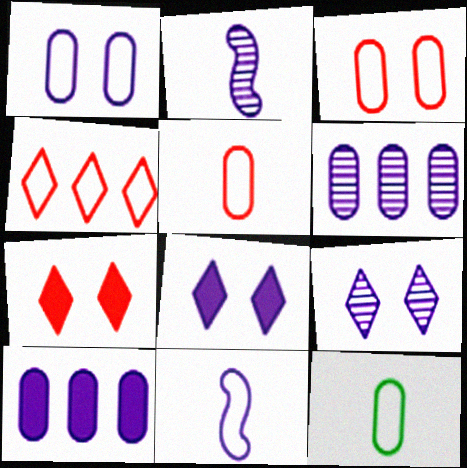[[2, 6, 9], 
[6, 8, 11], 
[9, 10, 11]]